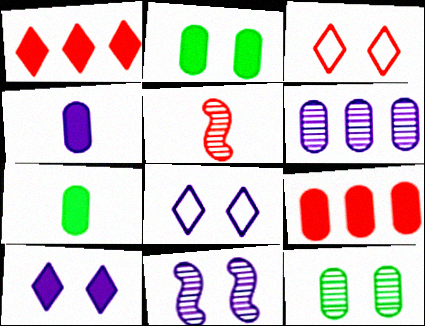[[2, 3, 11], 
[2, 4, 9], 
[3, 5, 9]]